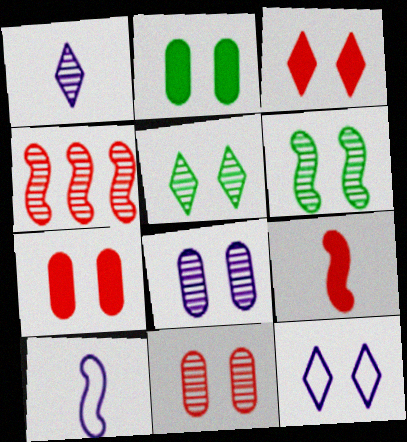[[3, 5, 12], 
[6, 7, 12]]